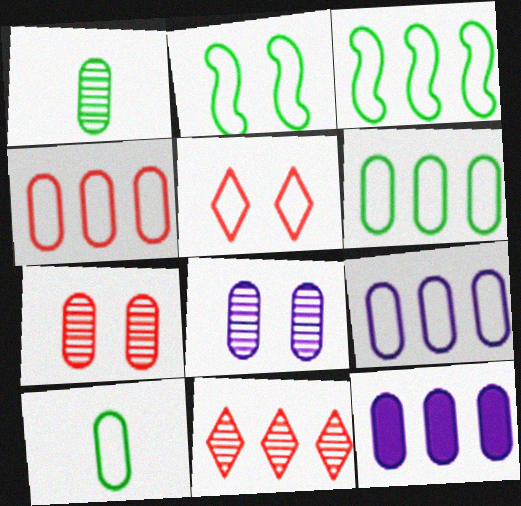[[3, 11, 12], 
[4, 6, 9], 
[7, 10, 12]]